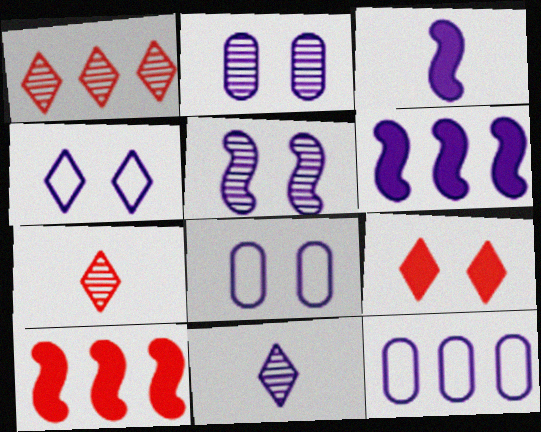[[6, 8, 11]]